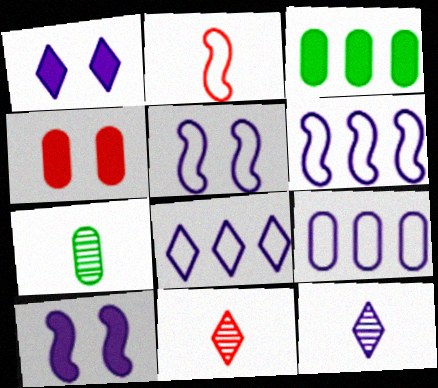[[1, 8, 12], 
[3, 5, 11], 
[4, 7, 9], 
[6, 8, 9], 
[9, 10, 12]]